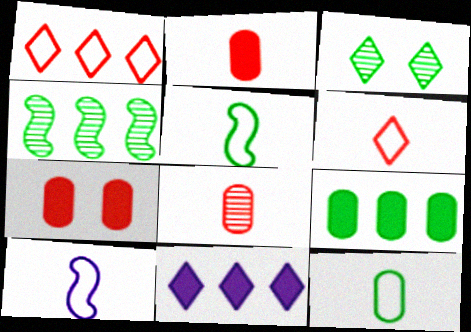[[3, 5, 9], 
[3, 6, 11], 
[6, 10, 12]]